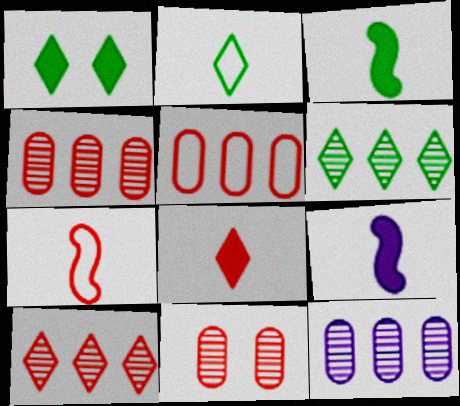[[1, 2, 6], 
[1, 7, 12]]